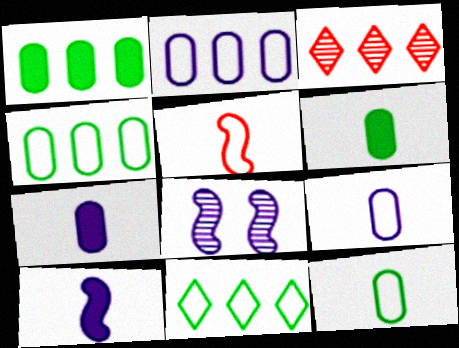[]